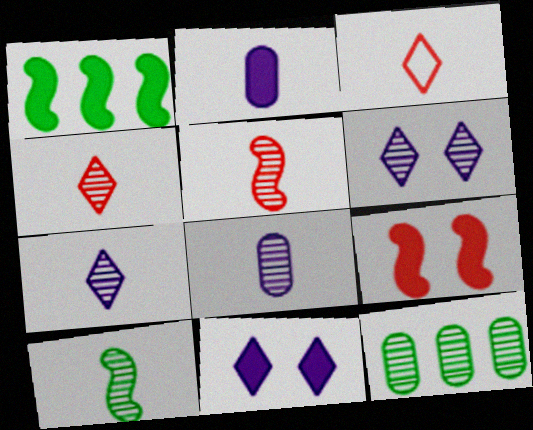[[2, 3, 10], 
[4, 8, 10], 
[5, 6, 12]]